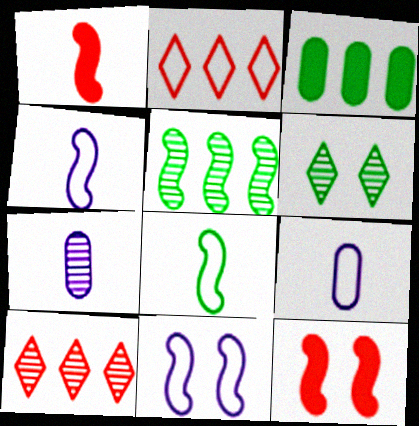[[1, 5, 11], 
[3, 6, 8], 
[4, 5, 12]]